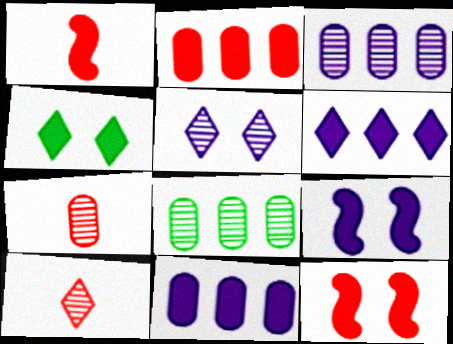[[1, 4, 11]]